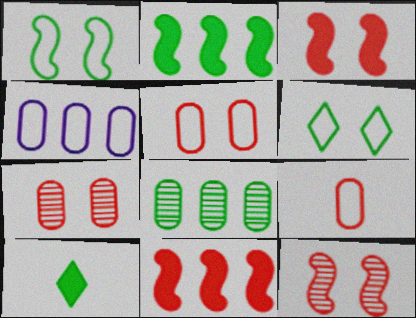[[1, 8, 10], 
[4, 10, 12]]